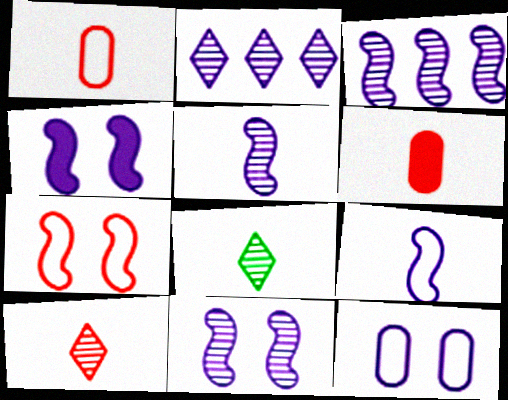[[3, 4, 9], 
[3, 5, 11], 
[6, 8, 9]]